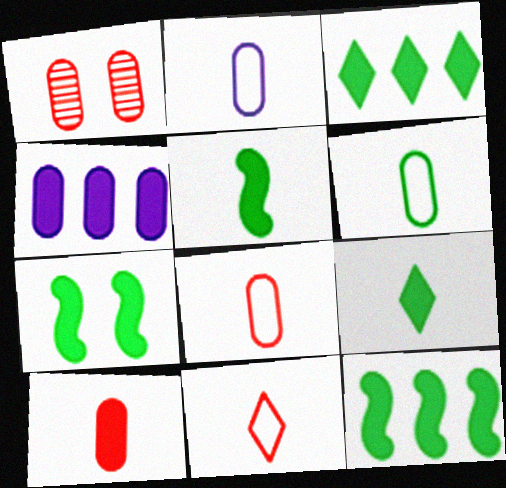[[1, 4, 6], 
[2, 6, 8], 
[5, 7, 12]]